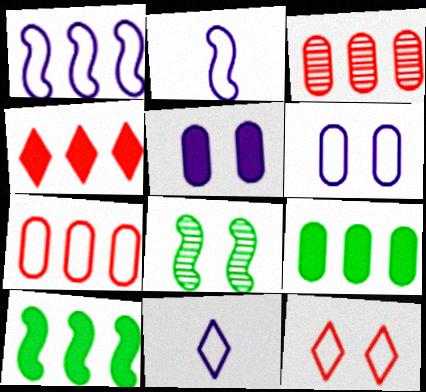[[1, 6, 11], 
[5, 8, 12]]